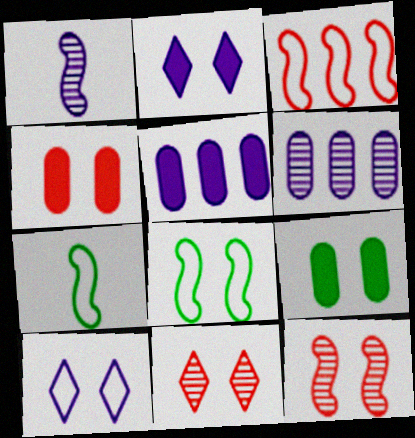[[1, 5, 10], 
[5, 7, 11], 
[9, 10, 12]]